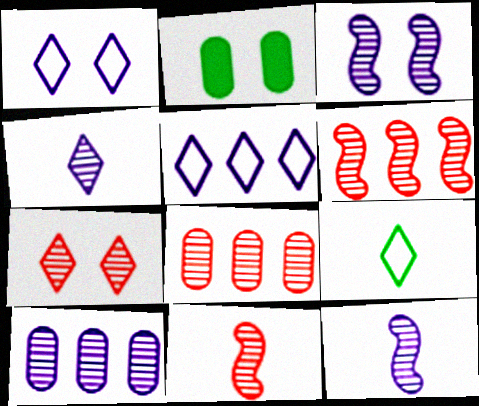[[2, 5, 11], 
[3, 4, 10], 
[7, 8, 11]]